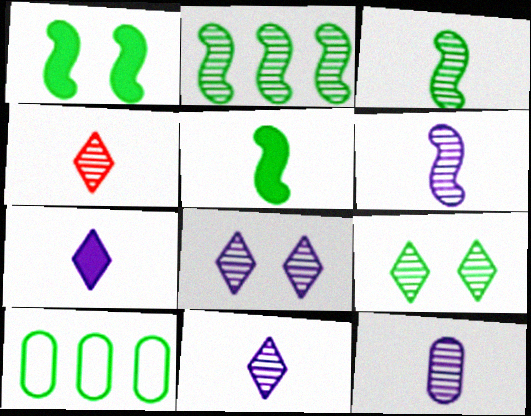[[3, 4, 12], 
[5, 9, 10], 
[6, 11, 12]]